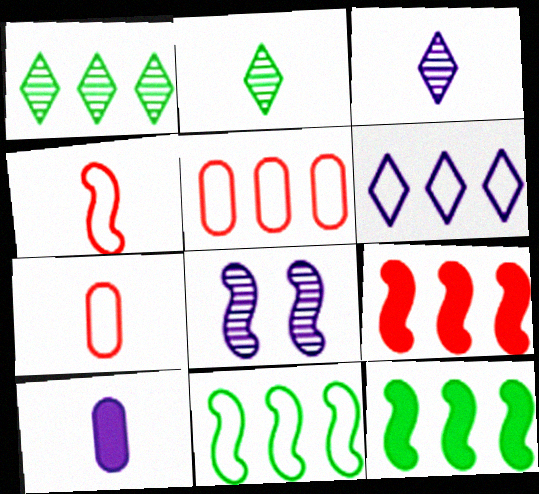[[2, 4, 10], 
[4, 8, 12], 
[5, 6, 11], 
[6, 8, 10]]